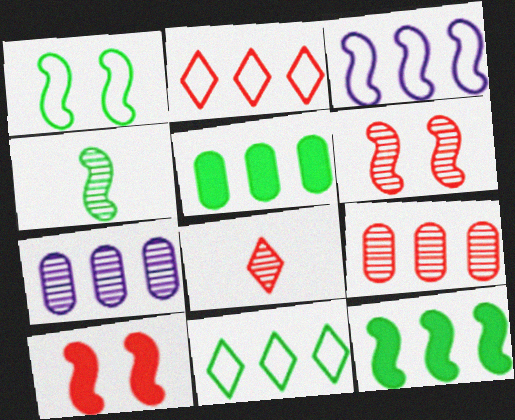[[1, 4, 12], 
[2, 7, 12], 
[3, 4, 10], 
[6, 8, 9]]